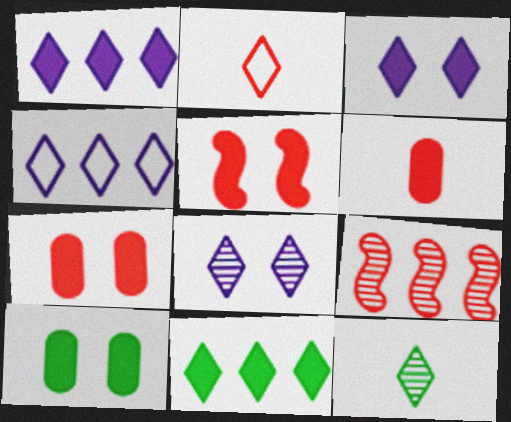[[2, 7, 9], 
[2, 8, 11], 
[3, 5, 10]]